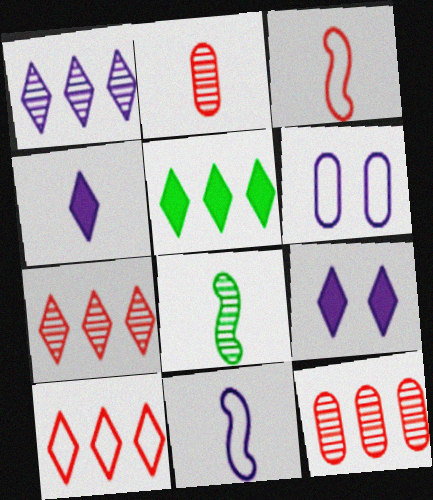[[1, 5, 10]]